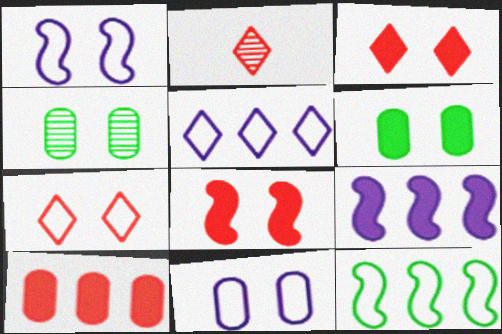[[1, 3, 4]]